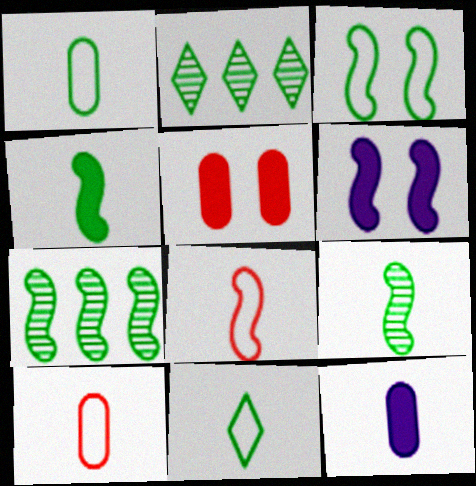[[2, 6, 10], 
[3, 4, 7], 
[6, 7, 8]]